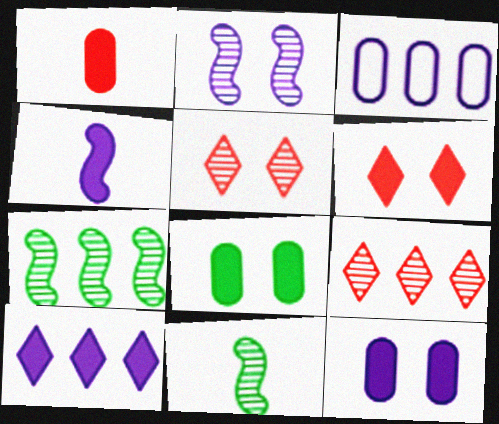[[3, 6, 11], 
[4, 10, 12]]